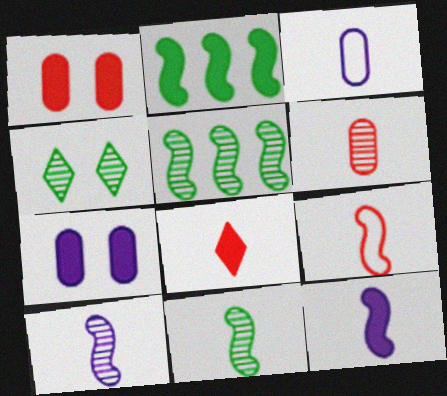[[2, 7, 8], 
[3, 8, 11], 
[6, 8, 9], 
[9, 11, 12]]